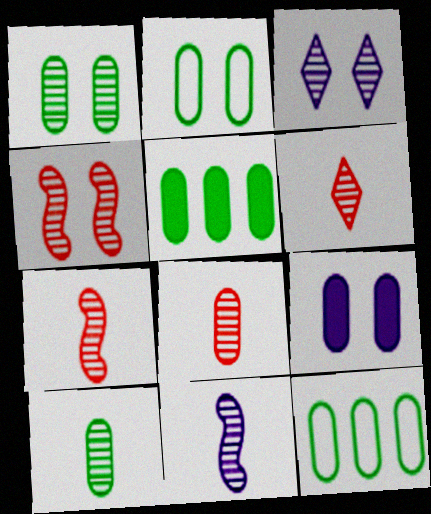[[1, 3, 4], 
[2, 5, 10], 
[6, 7, 8], 
[6, 10, 11], 
[8, 9, 12]]